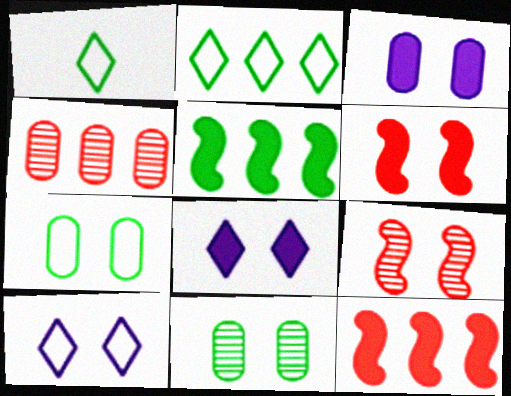[[1, 5, 11], 
[6, 10, 11], 
[7, 8, 9]]